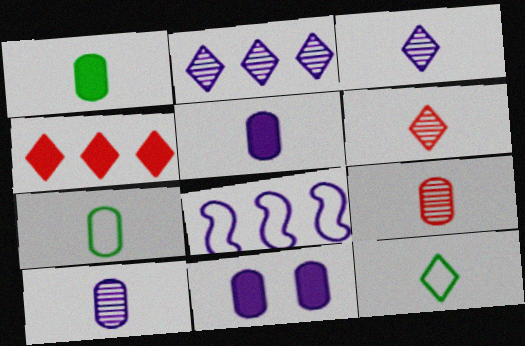[[3, 8, 11], 
[5, 7, 9]]